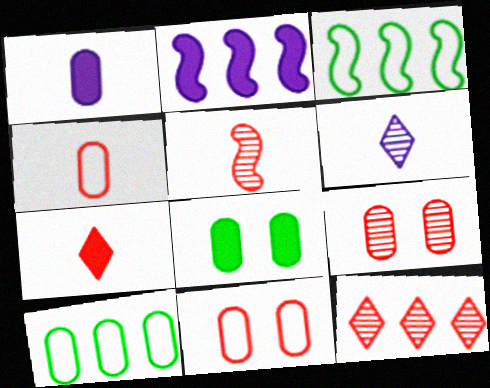[[1, 9, 10], 
[2, 7, 8], 
[2, 10, 12], 
[4, 5, 7], 
[5, 9, 12]]